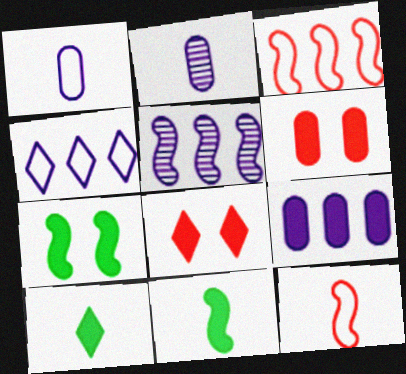[[2, 10, 12], 
[4, 5, 9], 
[5, 7, 12], 
[8, 9, 11]]